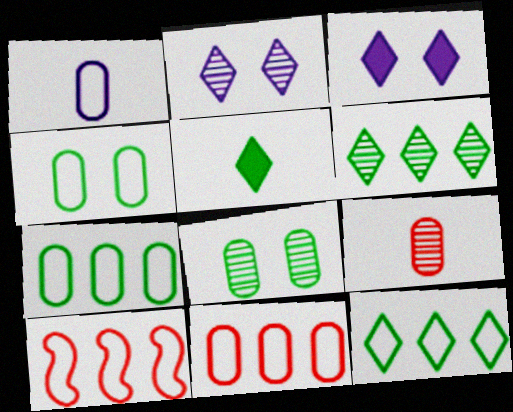[[1, 4, 11]]